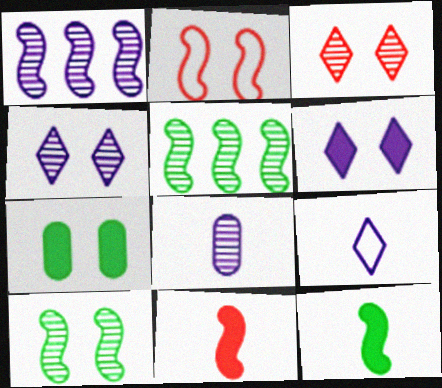[[1, 2, 12], 
[1, 4, 8], 
[2, 4, 7], 
[3, 5, 8]]